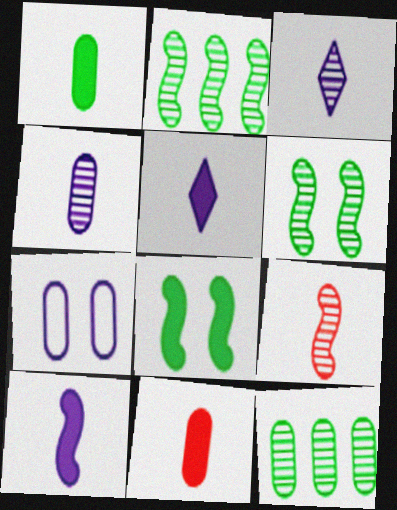[[7, 11, 12]]